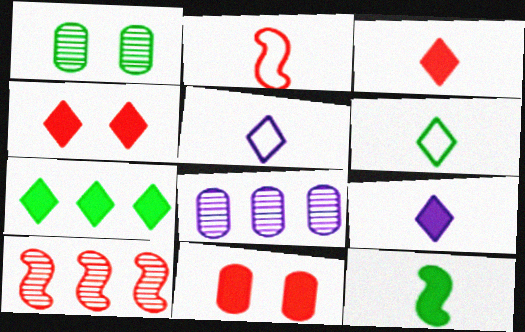[[4, 7, 9]]